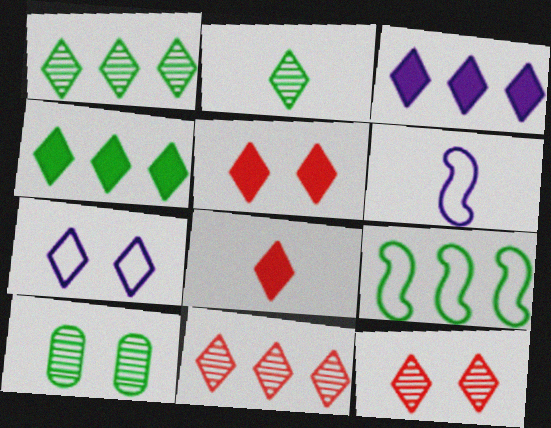[[1, 7, 8]]